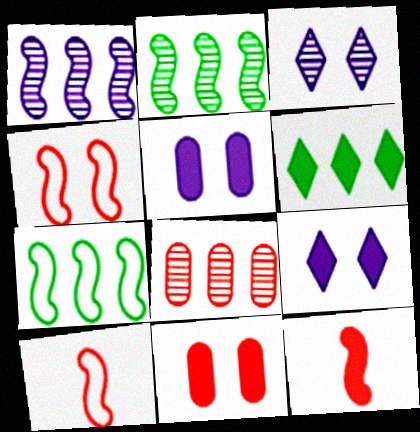[[5, 6, 12]]